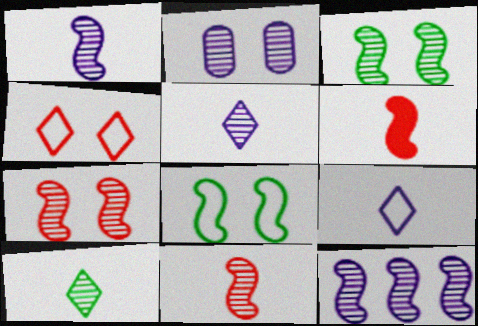[[2, 5, 12], 
[3, 11, 12], 
[6, 8, 12]]